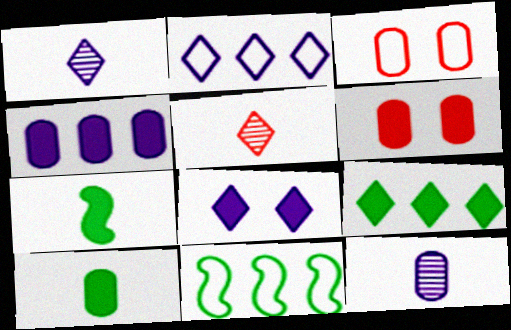[[1, 2, 8], 
[1, 6, 11], 
[4, 6, 10]]